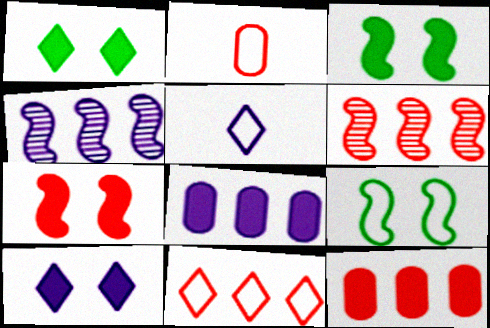[[1, 2, 4], 
[6, 11, 12]]